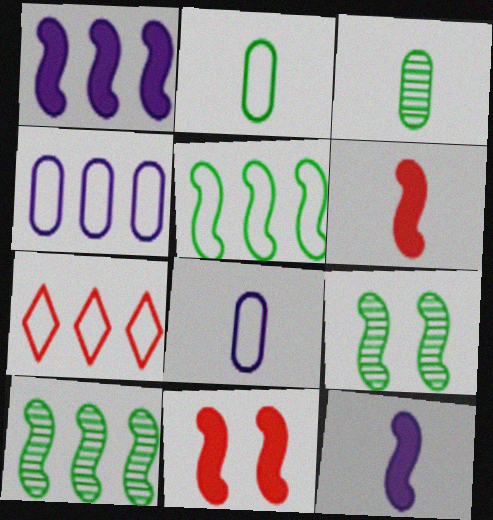[[4, 5, 7]]